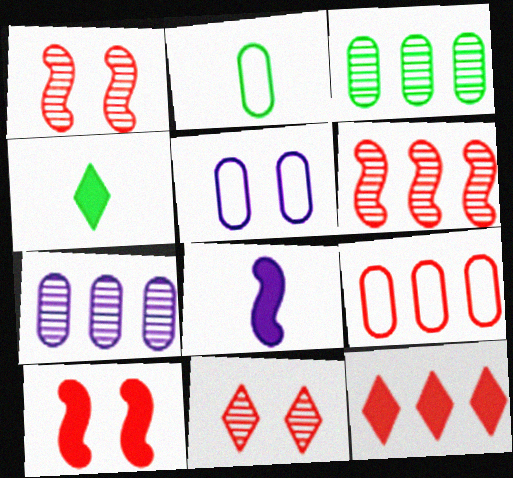[[2, 5, 9], 
[4, 5, 6], 
[6, 9, 12]]